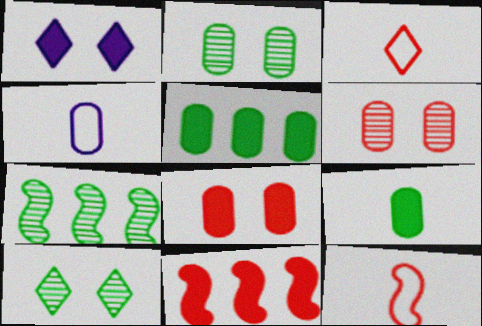[[1, 9, 11], 
[3, 6, 11], 
[4, 5, 6], 
[4, 10, 11]]